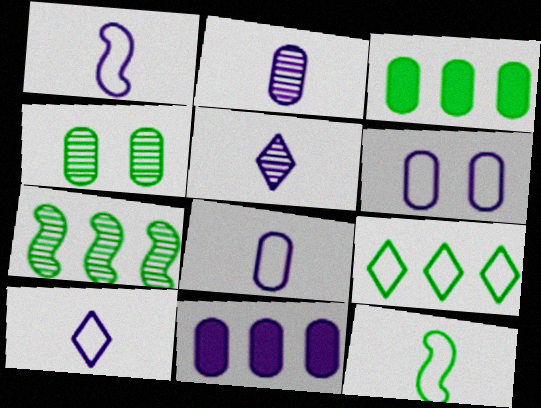[[1, 8, 10], 
[2, 6, 11], 
[3, 7, 9]]